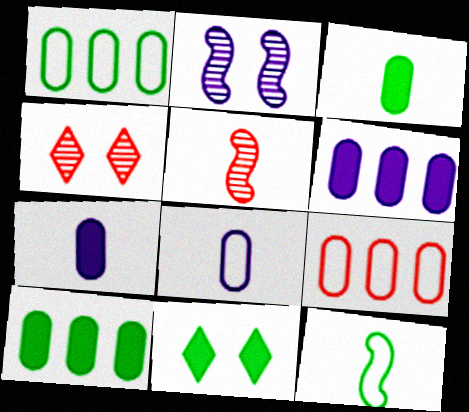[[4, 6, 12]]